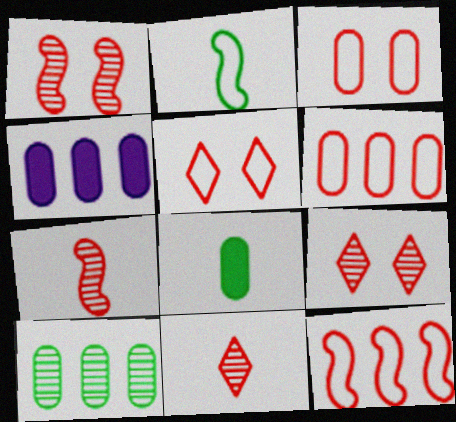[[2, 4, 9], 
[4, 6, 10]]